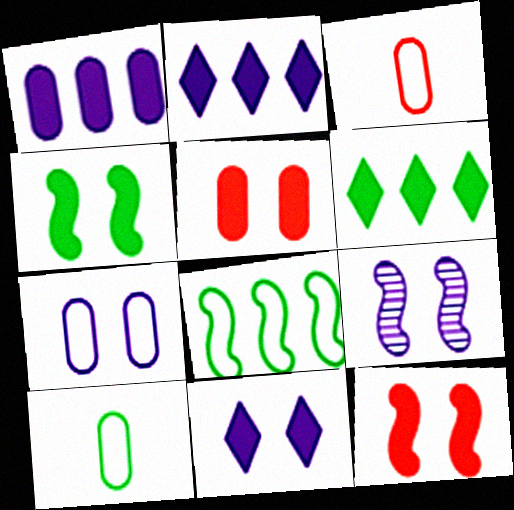[[3, 6, 9], 
[4, 5, 11], 
[7, 9, 11]]